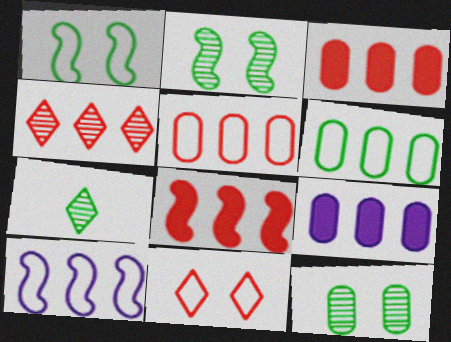[[4, 5, 8]]